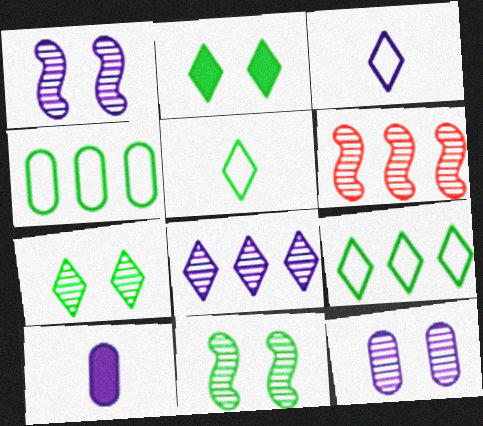[]